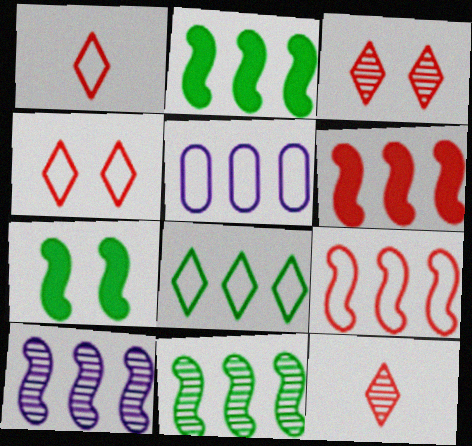[[2, 9, 10], 
[5, 7, 12], 
[5, 8, 9]]